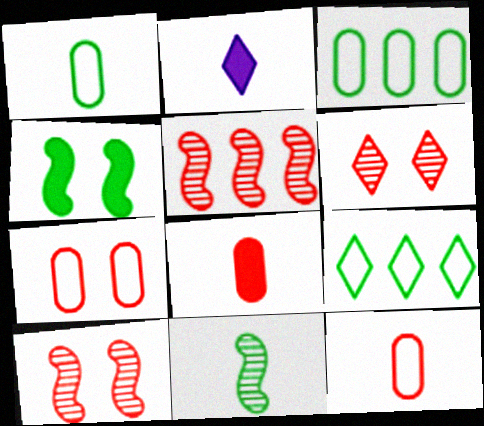[[2, 3, 10], 
[2, 6, 9], 
[2, 11, 12]]